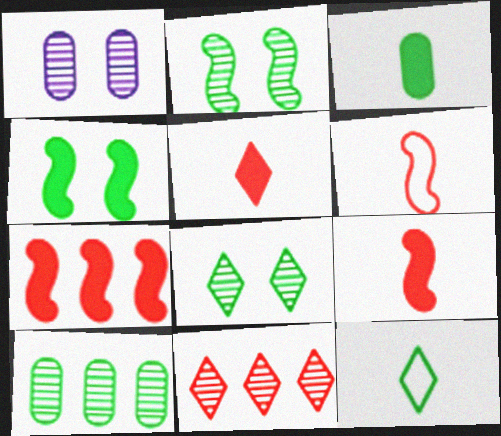[[1, 7, 12], 
[4, 10, 12]]